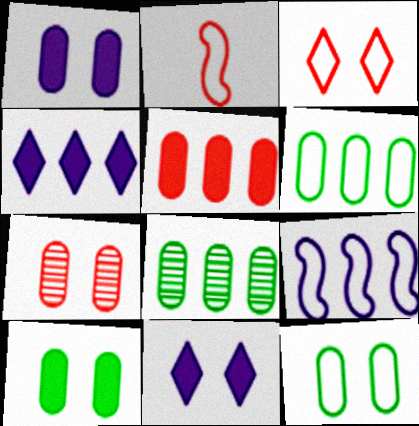[[1, 7, 12], 
[2, 8, 11]]